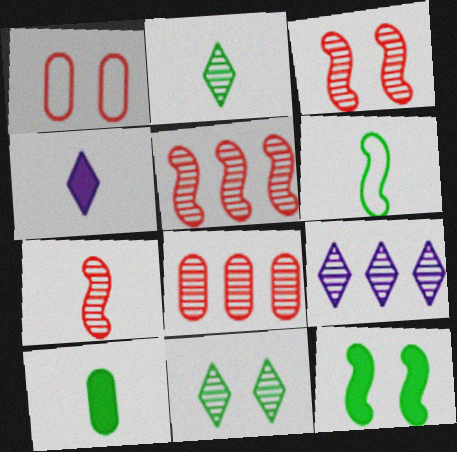[[2, 6, 10], 
[3, 5, 7]]